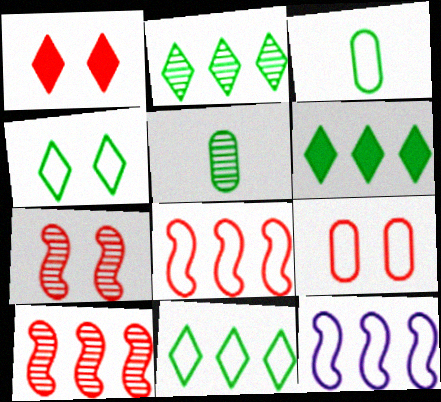[[1, 5, 12], 
[1, 7, 9], 
[2, 6, 11]]